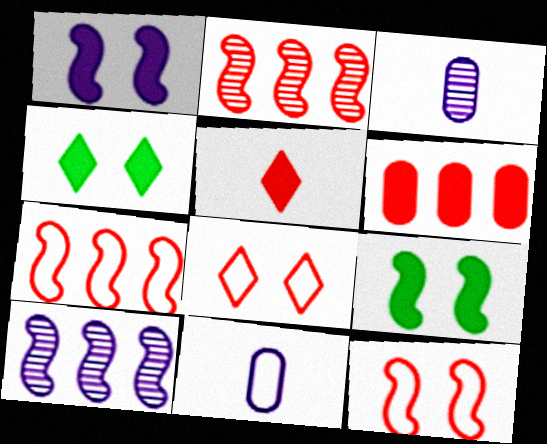[[2, 4, 11], 
[3, 4, 7]]